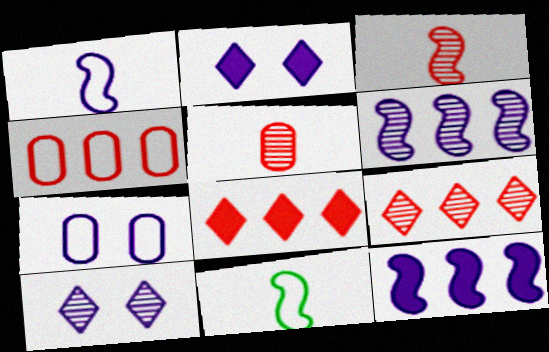[]